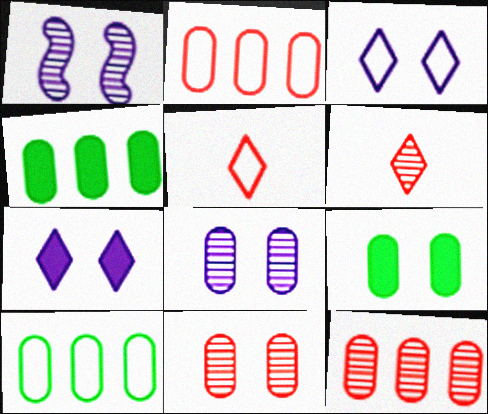[[1, 4, 5]]